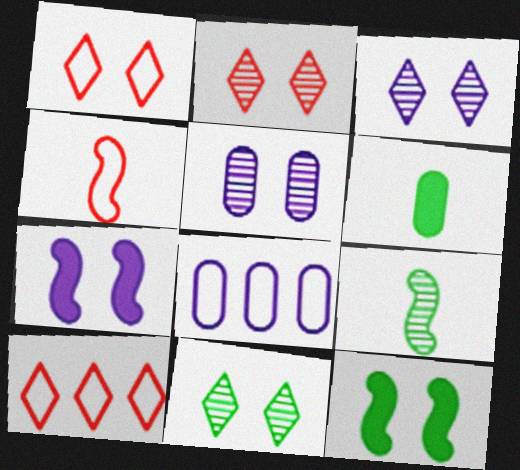[[1, 5, 12], 
[2, 3, 11]]